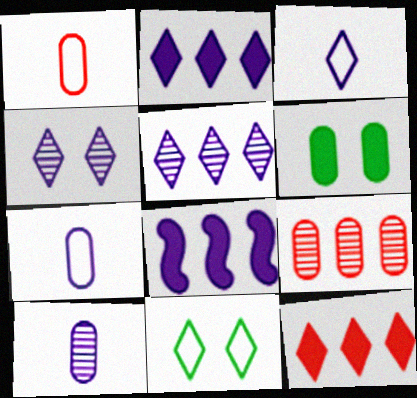[[2, 3, 4], 
[4, 7, 8], 
[6, 7, 9]]